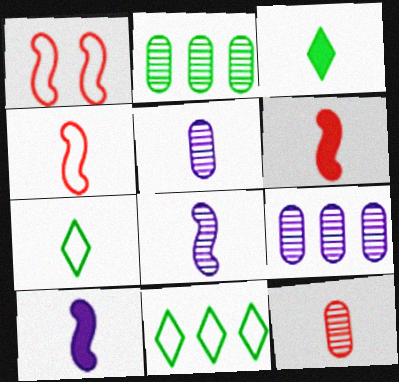[[1, 3, 9], 
[3, 4, 5], 
[5, 6, 7], 
[7, 10, 12]]